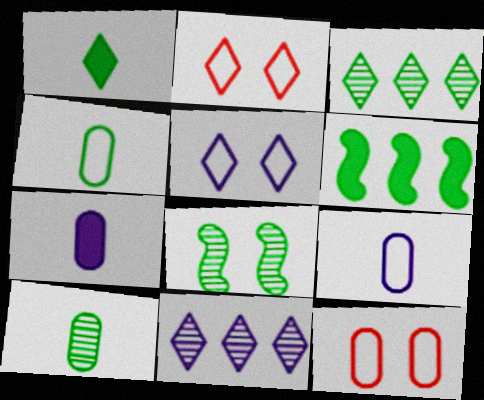[[1, 2, 11], 
[3, 8, 10]]